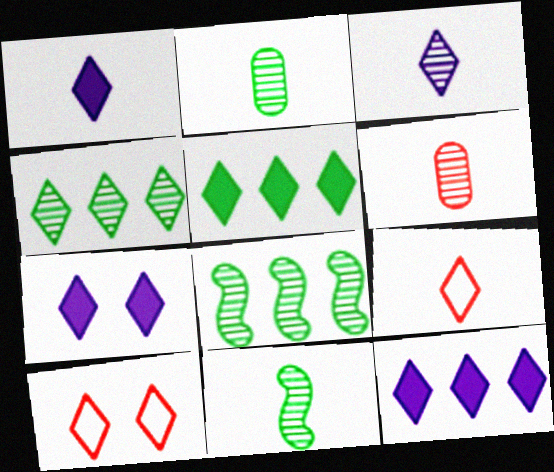[[1, 4, 10], 
[1, 7, 12], 
[3, 5, 10], 
[3, 6, 11], 
[4, 7, 9]]